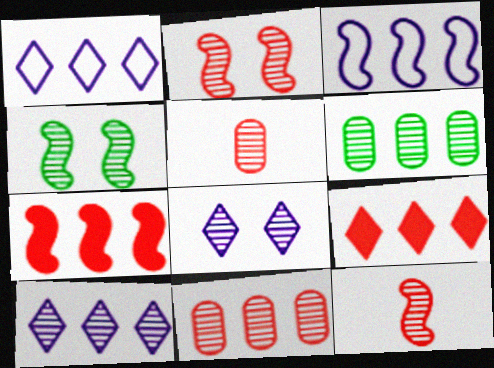[[1, 6, 7], 
[3, 6, 9], 
[4, 5, 10], 
[6, 8, 12]]